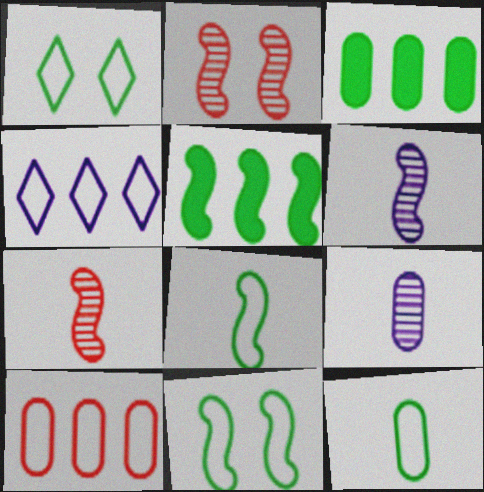[]